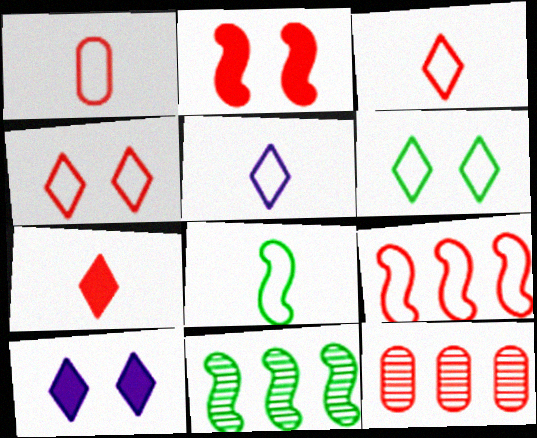[[1, 4, 9], 
[1, 5, 8], 
[1, 10, 11], 
[2, 3, 12], 
[8, 10, 12]]